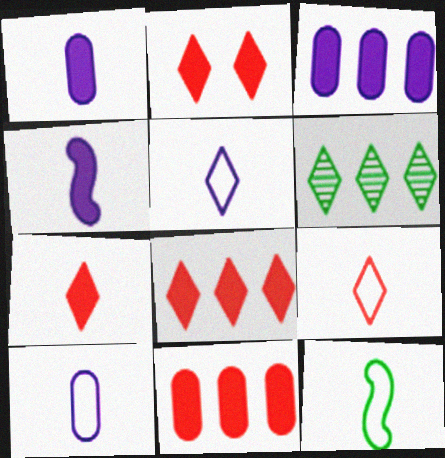[[2, 5, 6], 
[2, 7, 8], 
[9, 10, 12]]